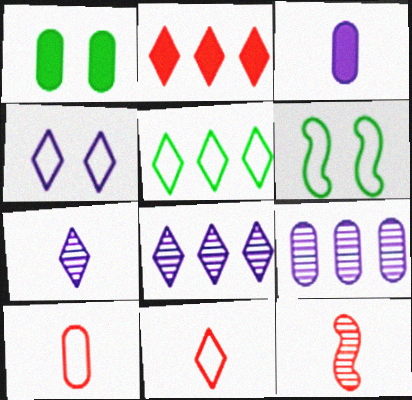[[1, 9, 10], 
[2, 5, 8], 
[4, 5, 11]]